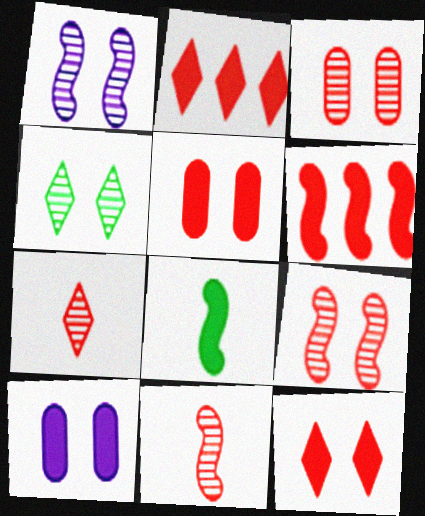[[1, 3, 4], 
[2, 8, 10]]